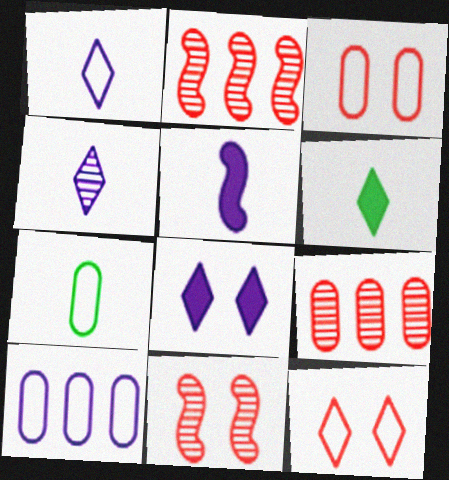[[2, 7, 8], 
[3, 7, 10], 
[6, 10, 11]]